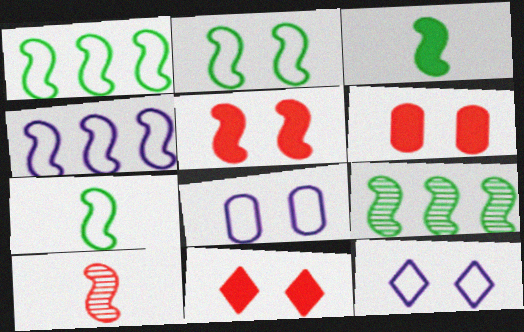[[1, 2, 7], 
[2, 3, 9], 
[5, 6, 11]]